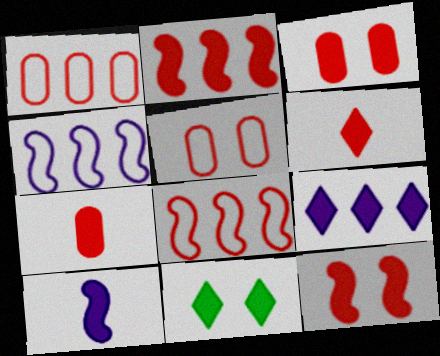[[2, 3, 6], 
[6, 9, 11]]